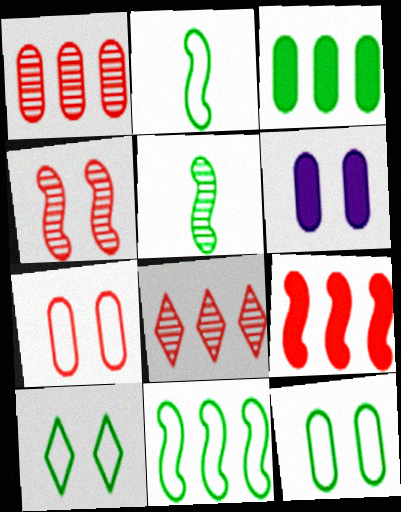[[2, 6, 8], 
[3, 5, 10], 
[4, 6, 10]]